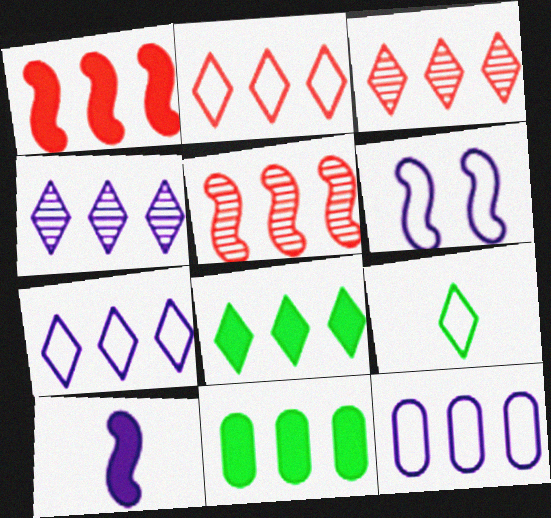[[2, 4, 8], 
[3, 7, 8], 
[5, 7, 11], 
[5, 8, 12]]